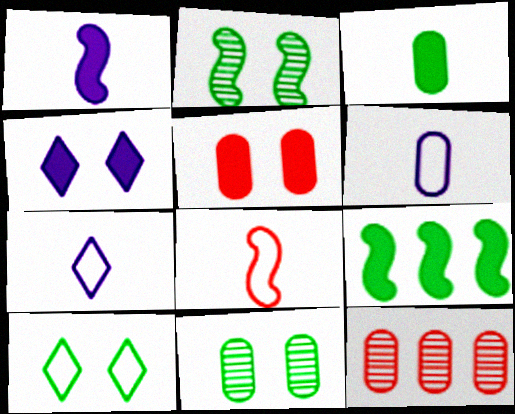[[1, 10, 12]]